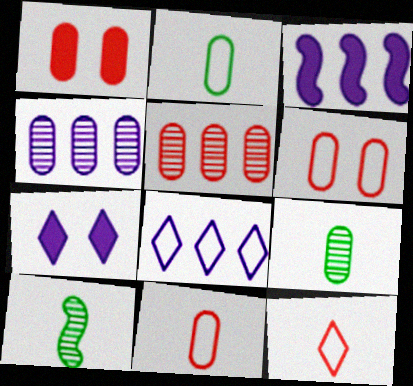[[1, 2, 4], 
[1, 5, 11], 
[1, 8, 10], 
[3, 4, 8]]